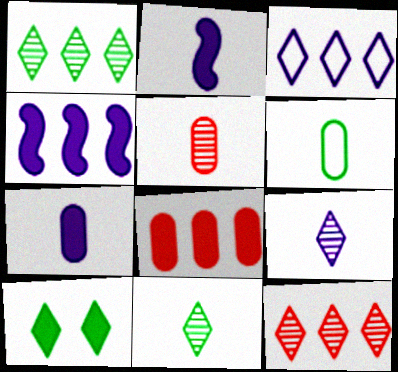[[2, 8, 10], 
[5, 6, 7]]